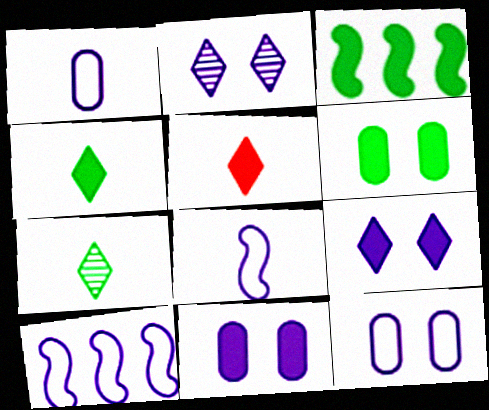[[3, 4, 6], 
[3, 5, 11]]